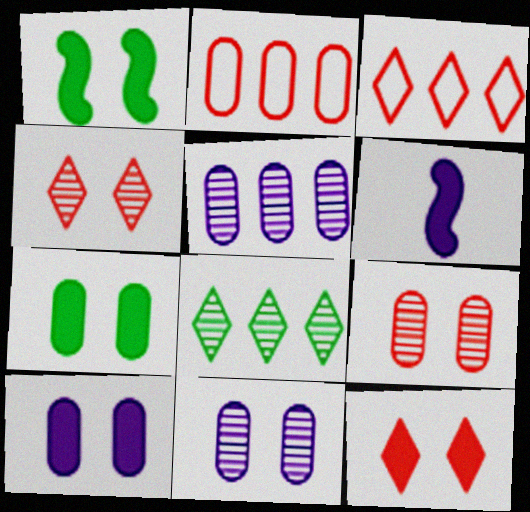[[1, 10, 12]]